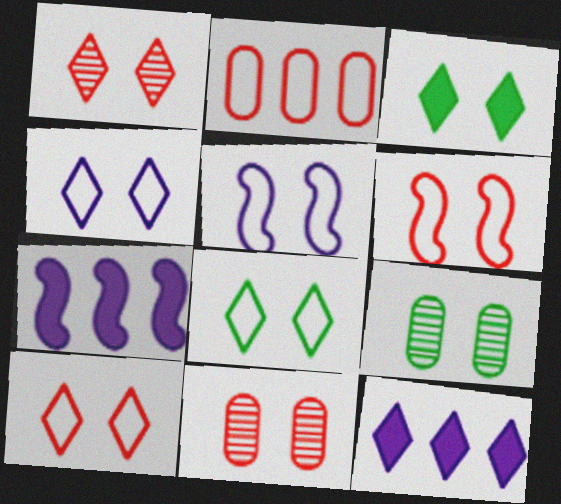[[1, 3, 4], 
[3, 5, 11], 
[4, 8, 10]]